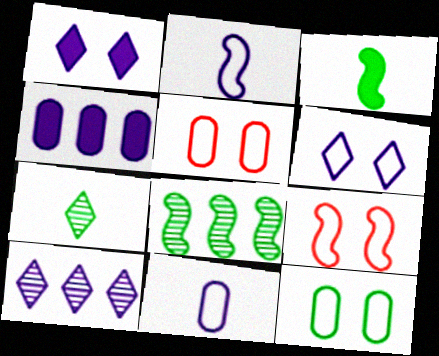[[3, 5, 10], 
[4, 7, 9], 
[6, 9, 12]]